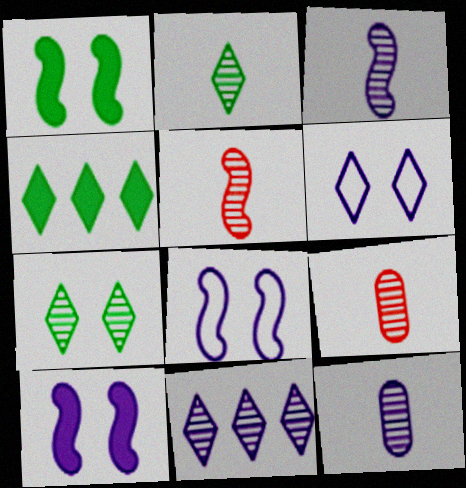[[2, 3, 9], 
[2, 5, 12], 
[4, 8, 9]]